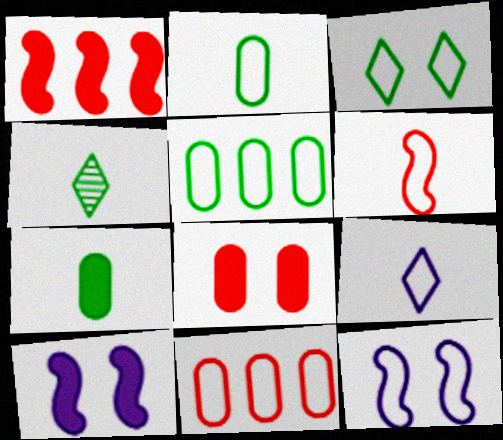[[2, 6, 9], 
[4, 10, 11]]